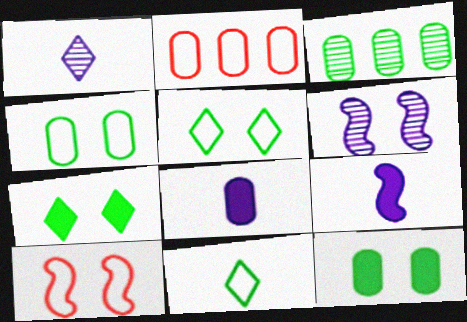[]